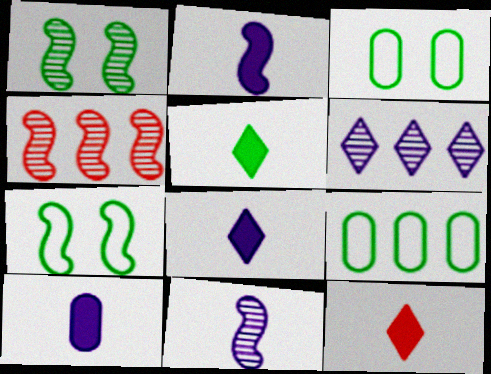[[1, 4, 11], 
[1, 5, 9], 
[2, 4, 7], 
[2, 8, 10], 
[3, 4, 8], 
[5, 8, 12]]